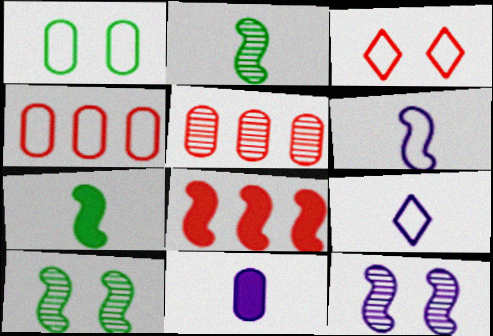[[1, 5, 11], 
[6, 8, 10]]